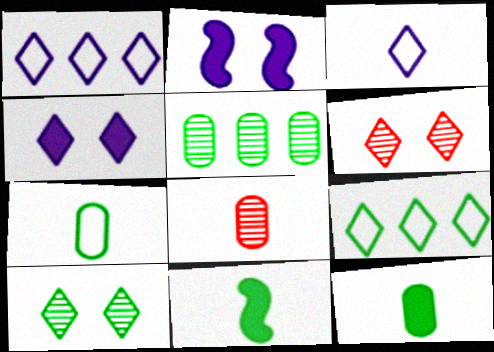[[2, 8, 9], 
[3, 8, 11]]